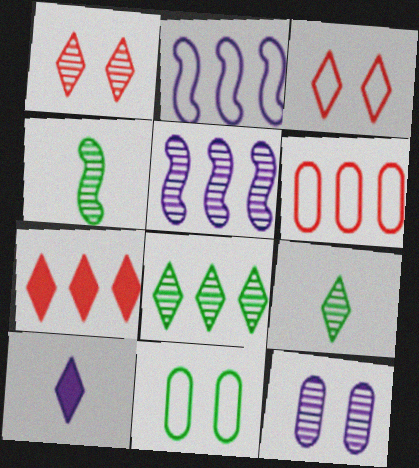[[2, 10, 12], 
[3, 8, 10]]